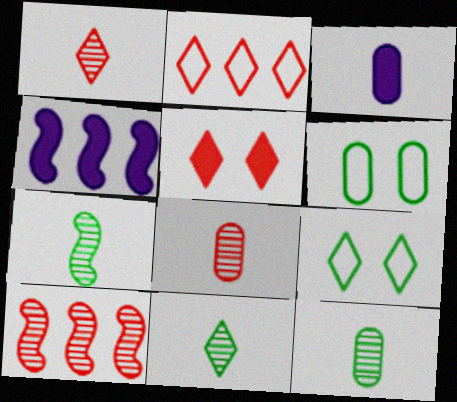[[1, 2, 5], 
[1, 4, 6], 
[3, 9, 10], 
[4, 8, 9], 
[7, 11, 12]]